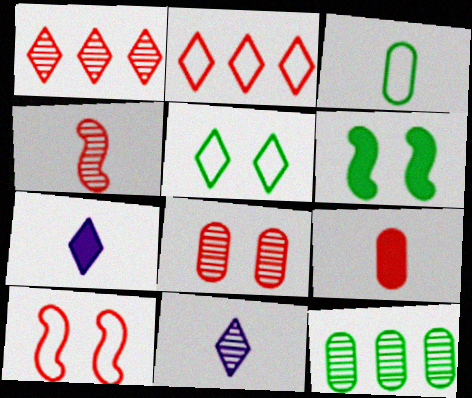[[1, 4, 8], 
[1, 5, 7], 
[1, 9, 10], 
[3, 4, 7], 
[7, 10, 12]]